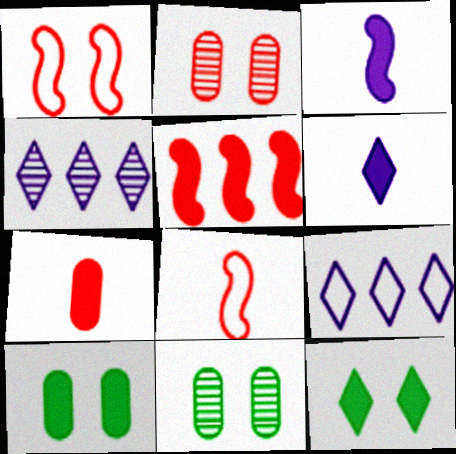[[4, 8, 10], 
[5, 6, 10]]